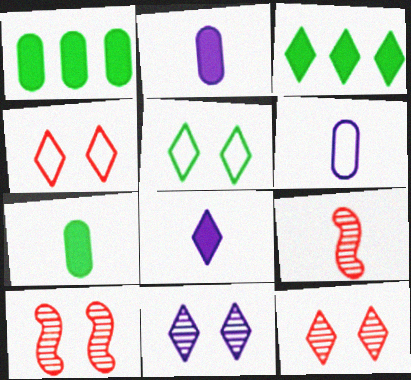[[3, 6, 10]]